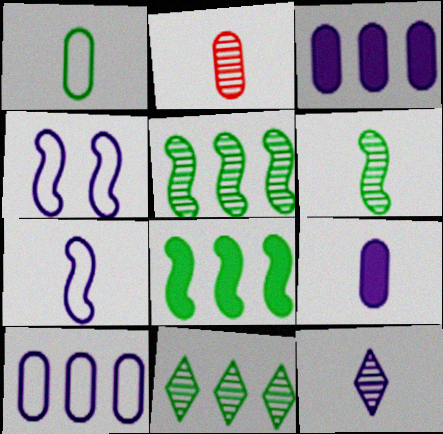[[1, 2, 9], 
[2, 6, 12], 
[3, 4, 12], 
[7, 9, 12]]